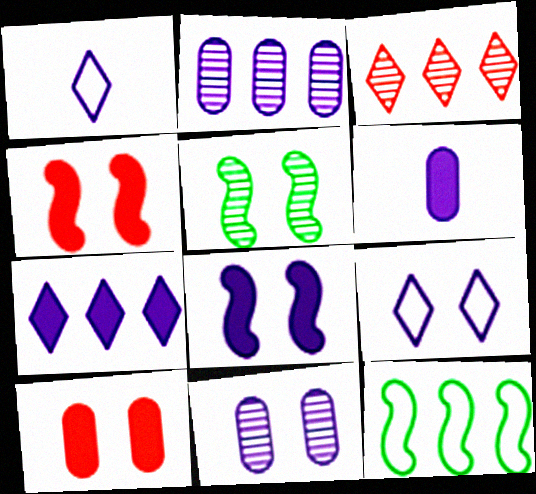[[1, 2, 8], 
[5, 9, 10], 
[6, 7, 8], 
[8, 9, 11]]